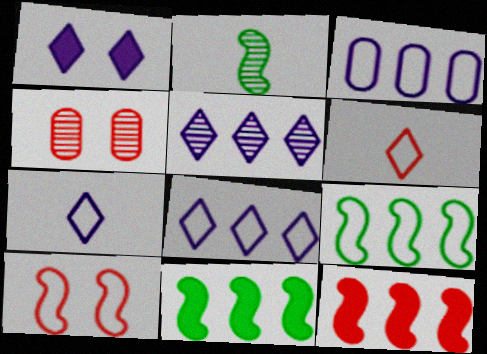[[1, 5, 7], 
[2, 4, 5], 
[4, 6, 12], 
[4, 7, 11]]